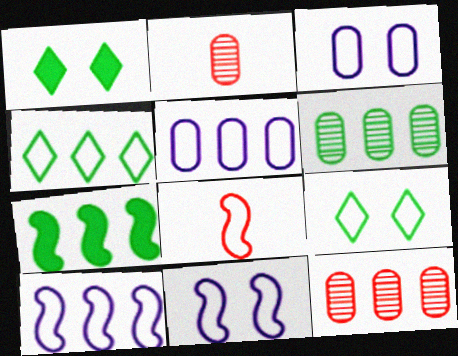[[1, 2, 10], 
[3, 4, 8], 
[4, 6, 7], 
[5, 8, 9]]